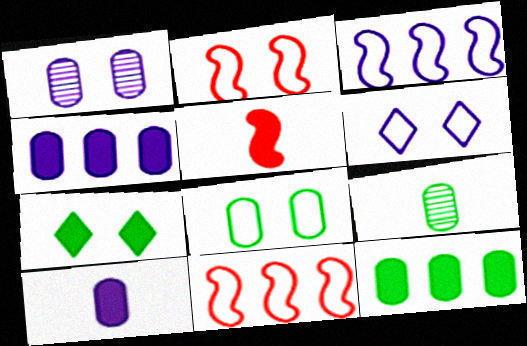[[1, 2, 7], 
[2, 6, 8], 
[4, 5, 7], 
[8, 9, 12]]